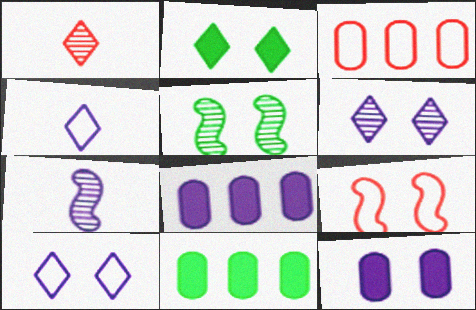[[2, 3, 7], 
[7, 8, 10]]